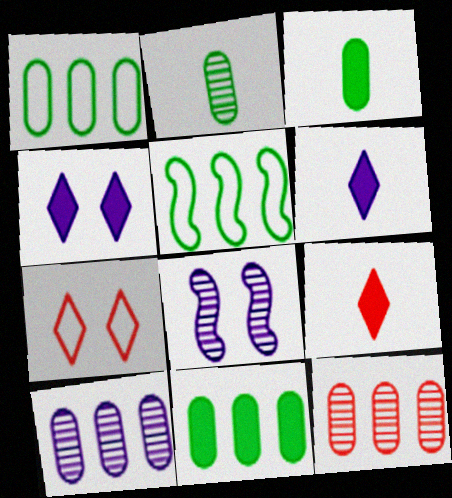[[1, 8, 9]]